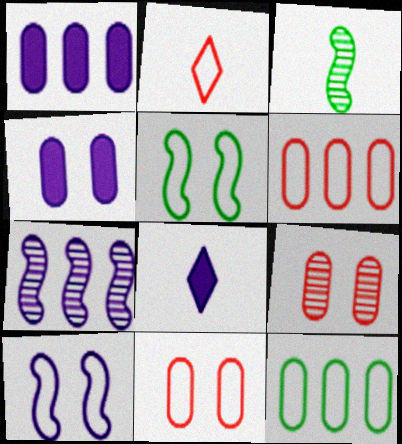[[2, 10, 12]]